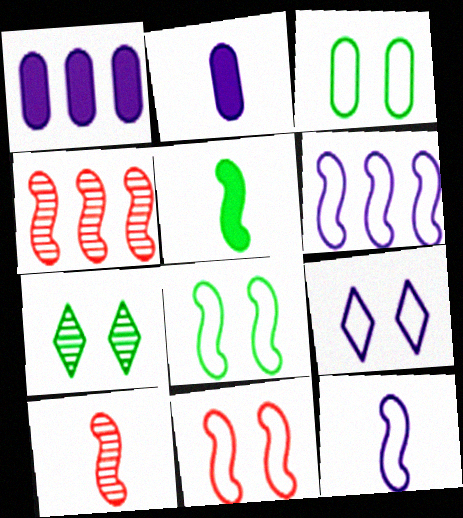[[3, 9, 11], 
[5, 10, 12]]